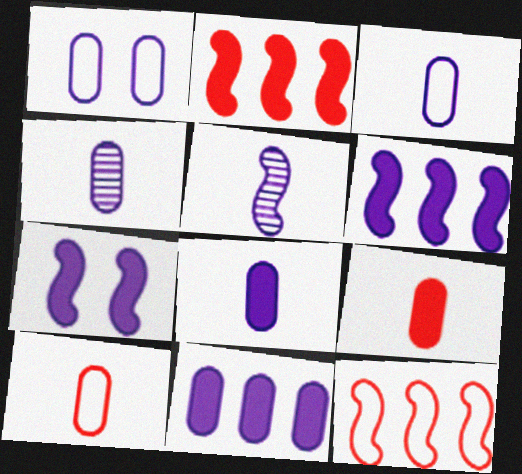[[1, 4, 11], 
[3, 4, 8]]